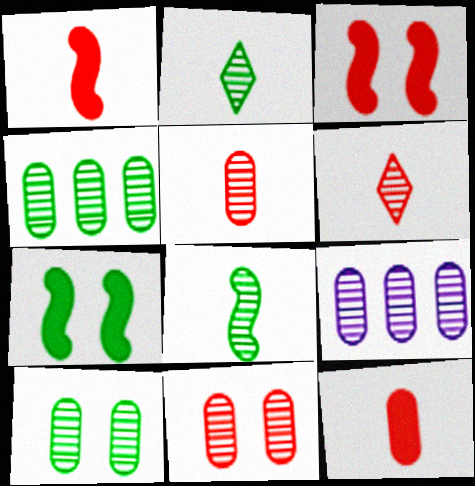[[5, 9, 10]]